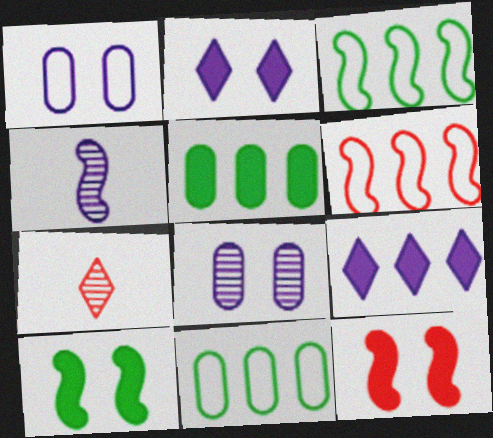[[1, 4, 9], 
[3, 4, 12], 
[4, 6, 10]]